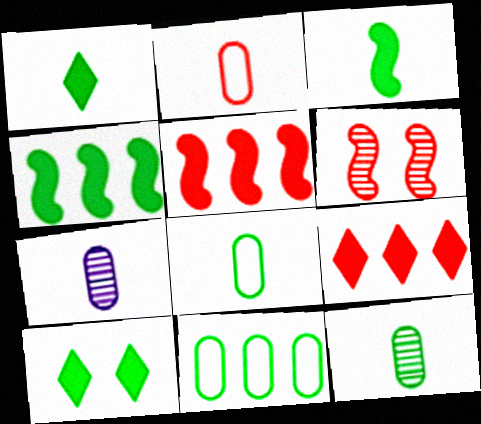[[2, 6, 9]]